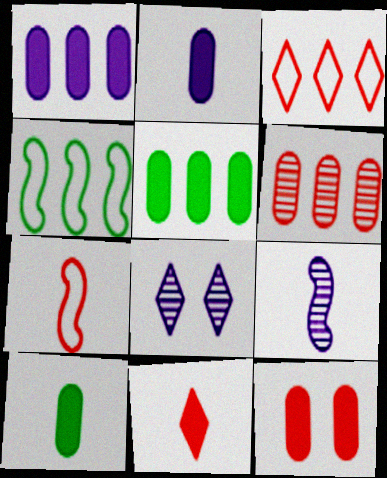[[1, 10, 12], 
[2, 5, 12], 
[5, 7, 8]]